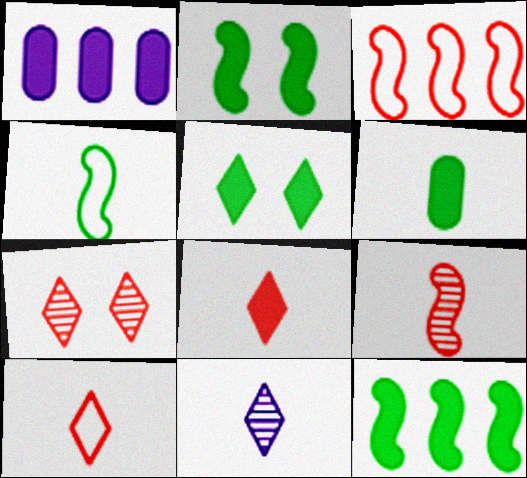[[1, 2, 8], 
[1, 4, 7], 
[5, 6, 12]]